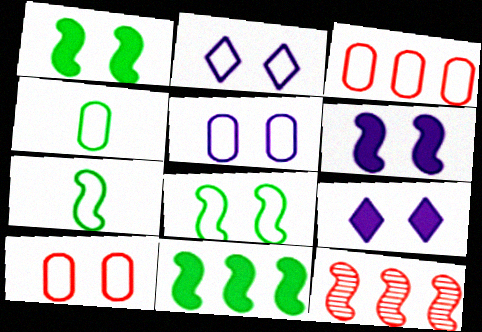[[2, 3, 7], 
[2, 8, 10], 
[3, 4, 5], 
[4, 9, 12], 
[6, 7, 12]]